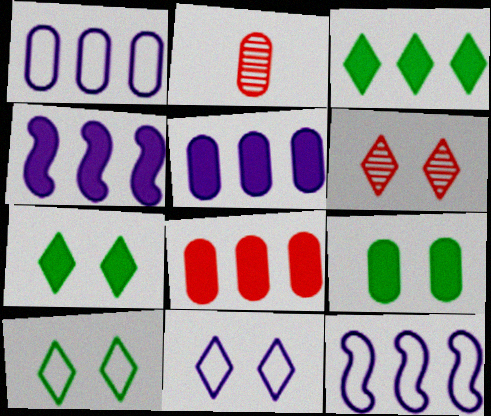[[1, 2, 9], 
[2, 4, 10], 
[2, 7, 12], 
[3, 4, 8], 
[6, 7, 11]]